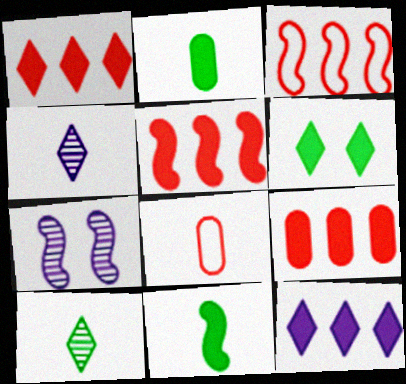[[1, 5, 9], 
[3, 7, 11], 
[4, 8, 11]]